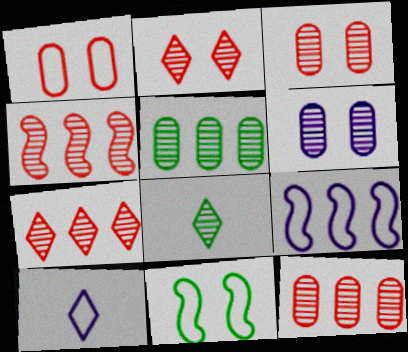[[4, 6, 8], 
[4, 7, 12]]